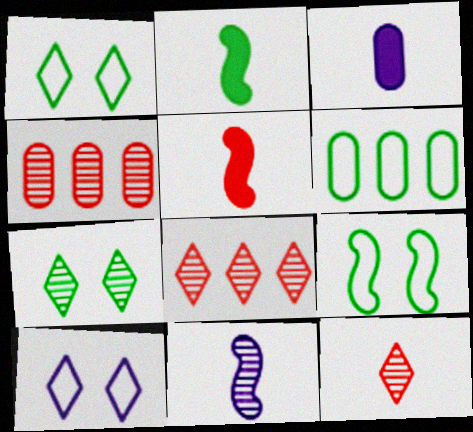[[2, 4, 10], 
[2, 6, 7], 
[3, 8, 9], 
[4, 7, 11]]